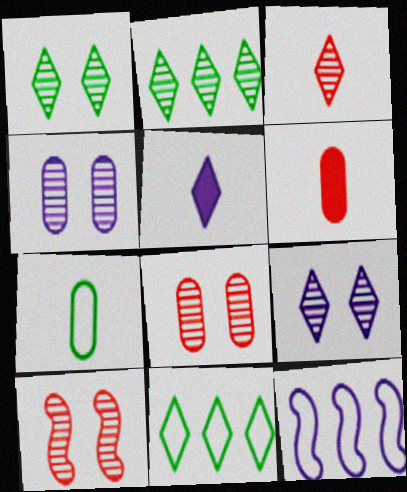[[1, 4, 10], 
[1, 6, 12], 
[2, 3, 9], 
[4, 5, 12]]